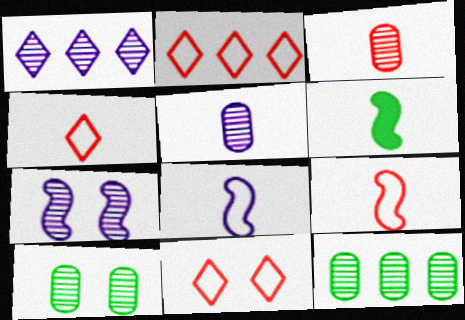[[1, 5, 7], 
[2, 4, 11], 
[4, 5, 6]]